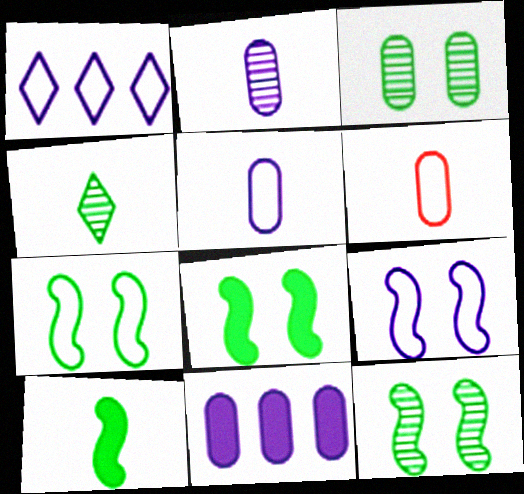[[1, 5, 9], 
[1, 6, 7], 
[3, 6, 11], 
[7, 8, 12]]